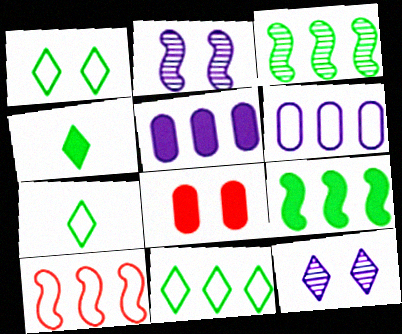[[1, 2, 8], 
[1, 7, 11], 
[6, 10, 11]]